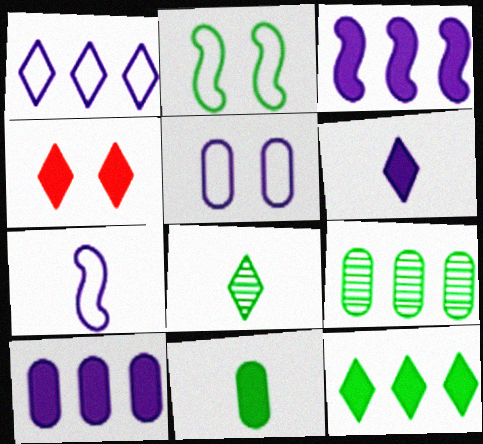[[1, 4, 8], 
[1, 5, 7], 
[3, 4, 11], 
[4, 6, 12], 
[4, 7, 9]]